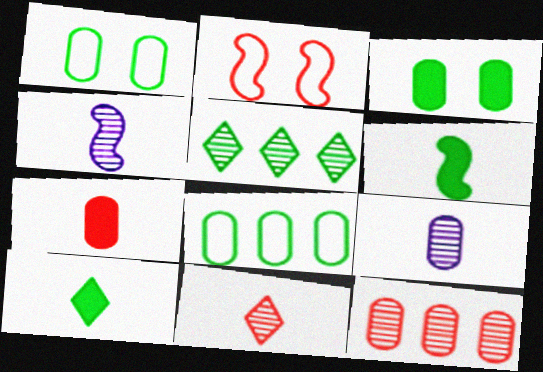[[1, 5, 6]]